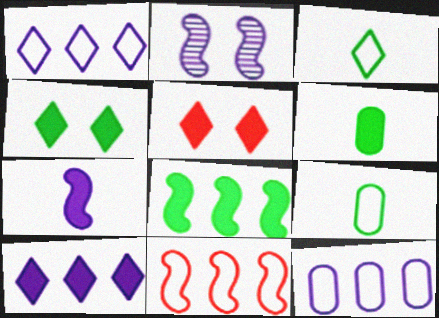[[4, 6, 8]]